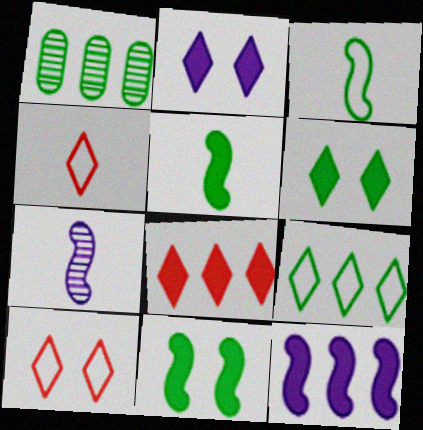[[1, 3, 6]]